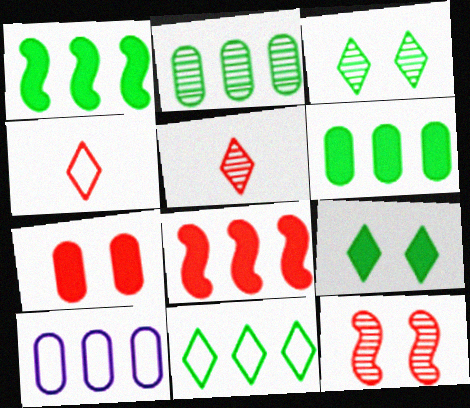[[1, 2, 11]]